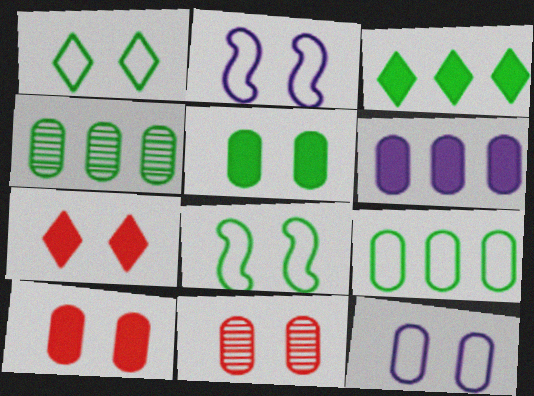[[5, 11, 12]]